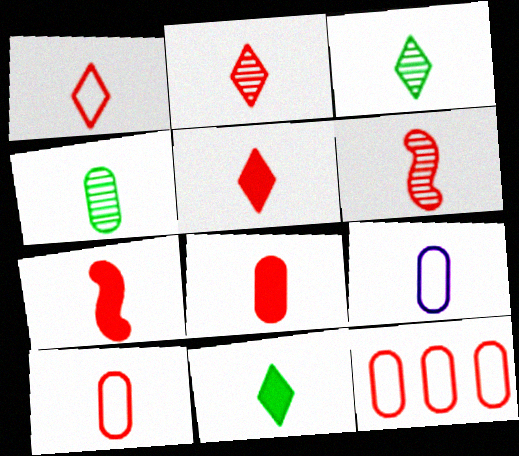[[1, 2, 5], 
[1, 6, 8], 
[2, 7, 10], 
[3, 7, 9], 
[4, 8, 9], 
[5, 6, 10], 
[5, 7, 8], 
[6, 9, 11]]